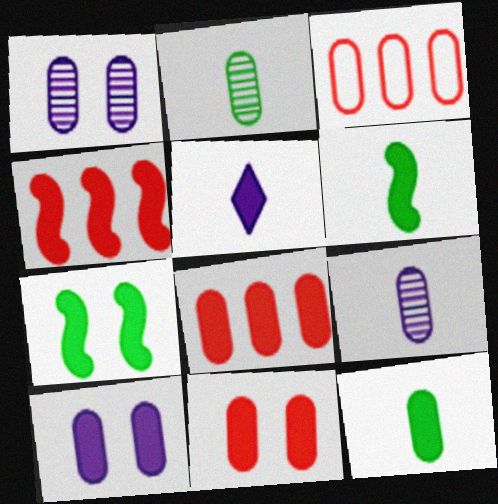[[1, 3, 12], 
[2, 3, 10], 
[5, 7, 8], 
[8, 10, 12]]